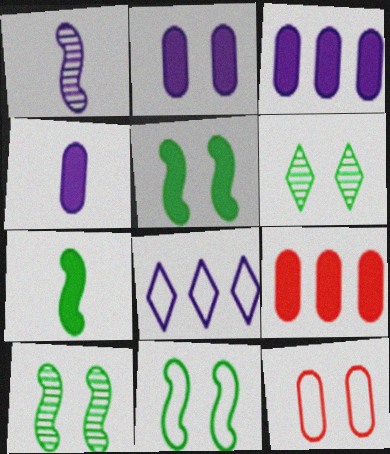[[1, 2, 8], 
[2, 3, 4], 
[5, 10, 11]]